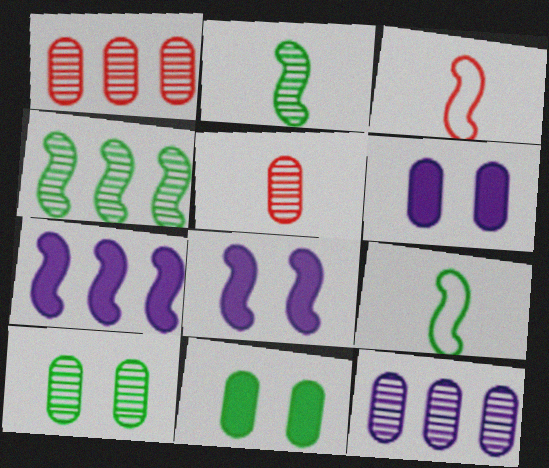[[3, 4, 8], 
[5, 10, 12]]